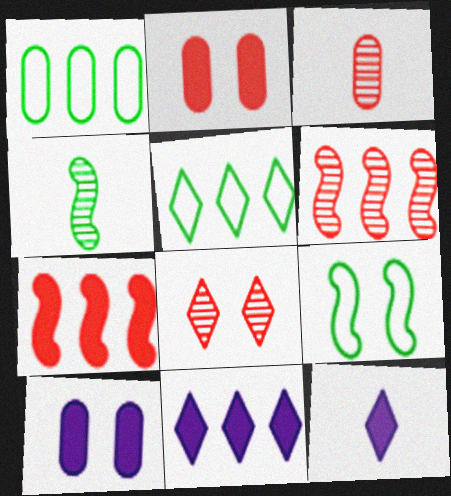[[1, 3, 10], 
[1, 6, 11], 
[3, 6, 8], 
[3, 9, 11], 
[5, 8, 12], 
[8, 9, 10]]